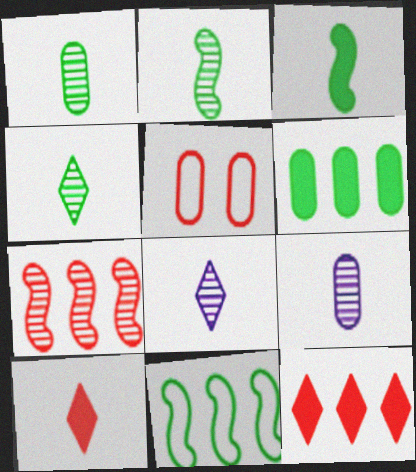[[1, 2, 4], 
[5, 6, 9], 
[5, 7, 10]]